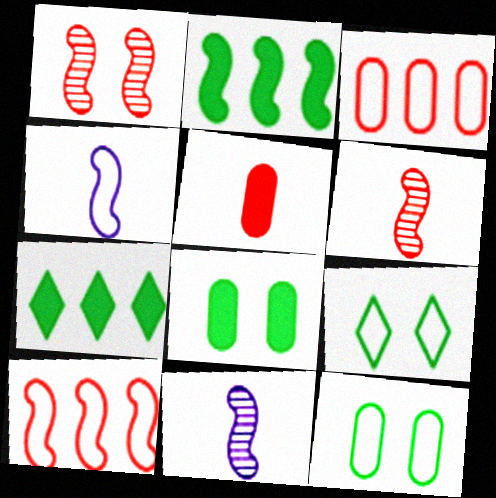[[1, 2, 4], 
[3, 4, 9]]